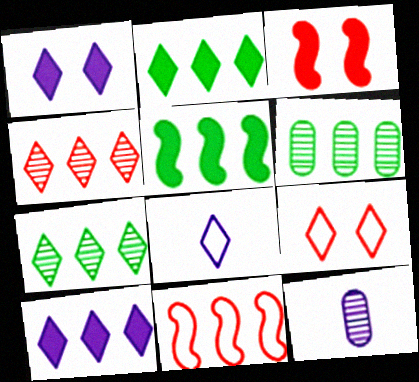[[3, 6, 8], 
[5, 9, 12], 
[6, 10, 11]]